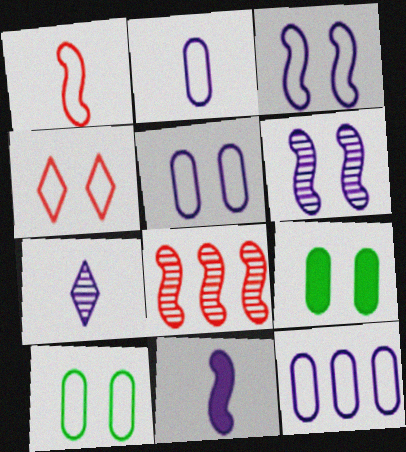[[2, 5, 12], 
[2, 7, 11], 
[3, 4, 10], 
[4, 6, 9]]